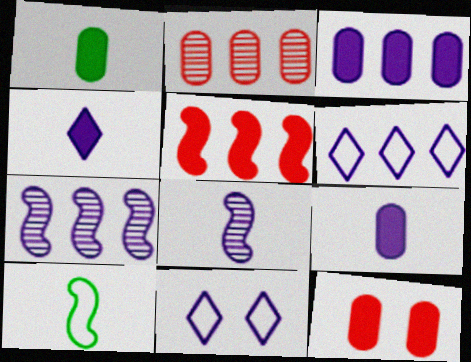[[1, 3, 12], 
[3, 6, 7], 
[3, 8, 11], 
[7, 9, 11]]